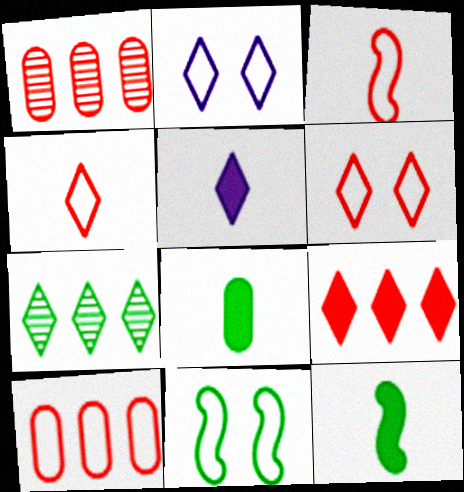[[1, 2, 12], 
[1, 5, 11], 
[3, 6, 10], 
[5, 6, 7], 
[7, 8, 11]]